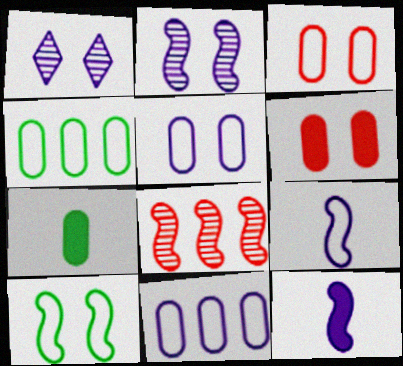[[1, 6, 10], 
[1, 11, 12], 
[8, 10, 12]]